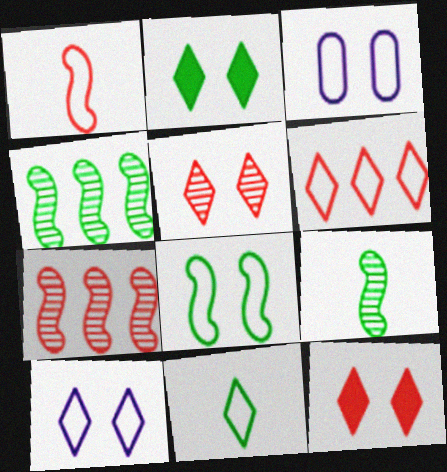[[2, 5, 10], 
[6, 10, 11]]